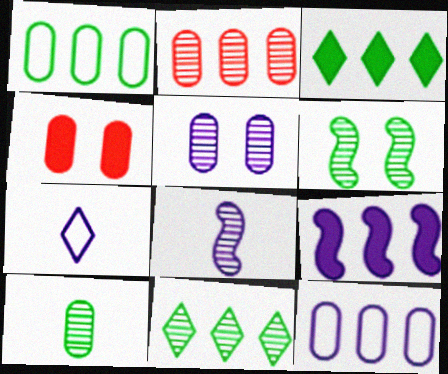[[2, 5, 10], 
[4, 10, 12], 
[5, 7, 9], 
[6, 10, 11]]